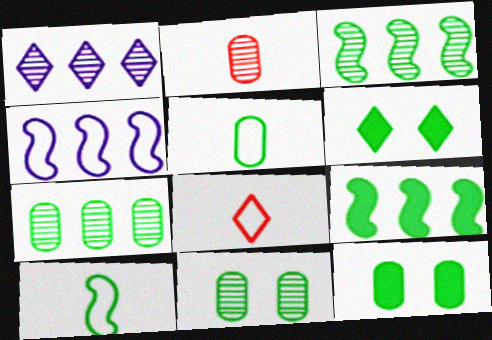[[1, 6, 8], 
[2, 4, 6], 
[3, 5, 6], 
[5, 7, 12], 
[6, 7, 10]]